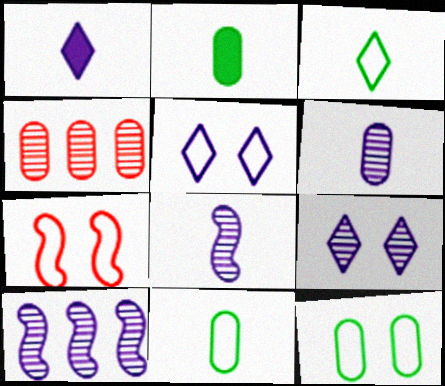[[5, 7, 12], 
[6, 9, 10]]